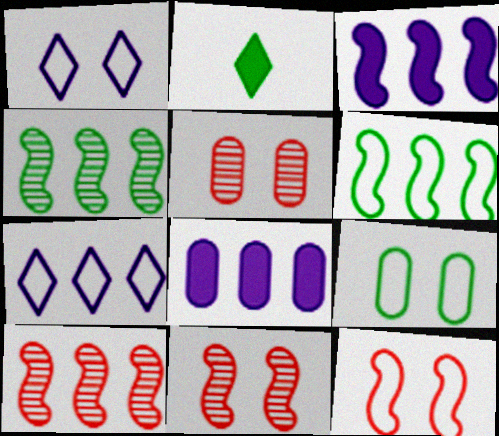[[1, 9, 12], 
[2, 4, 9], 
[3, 6, 10]]